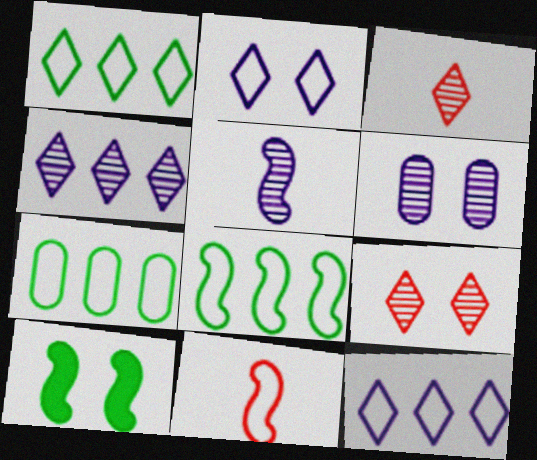[[1, 7, 8], 
[2, 7, 11], 
[4, 5, 6]]